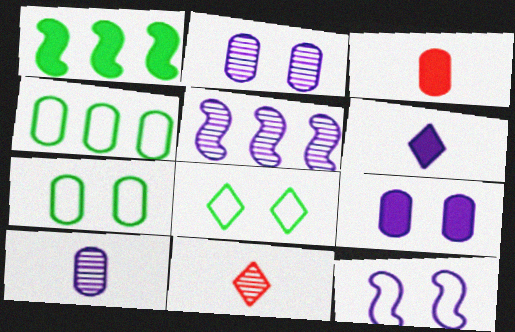[[2, 3, 4], 
[3, 5, 8]]